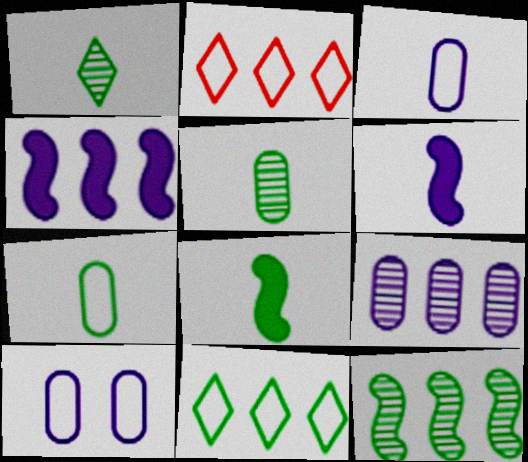[[1, 7, 8]]